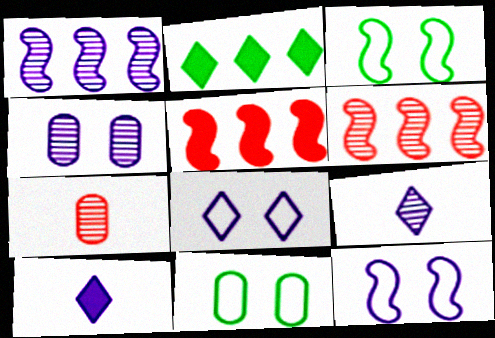[[1, 4, 9], 
[2, 7, 12], 
[5, 9, 11], 
[6, 10, 11]]